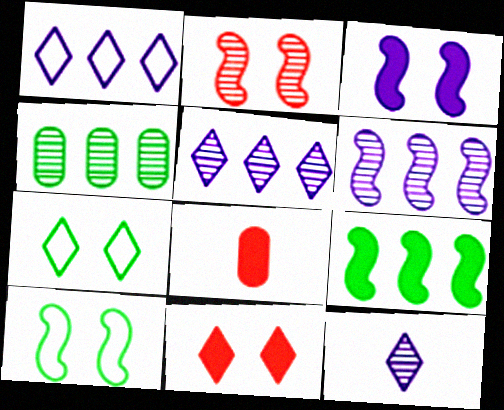[[2, 3, 10], 
[2, 4, 12], 
[5, 8, 10], 
[6, 7, 8]]